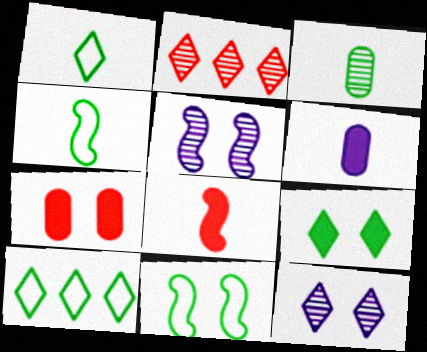[[2, 3, 5], 
[2, 6, 11], 
[7, 11, 12]]